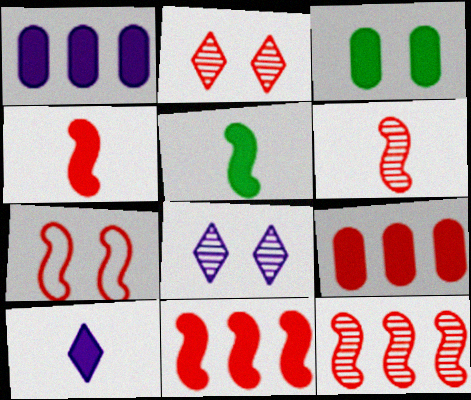[[3, 7, 8], 
[3, 10, 11], 
[4, 7, 12], 
[6, 7, 11]]